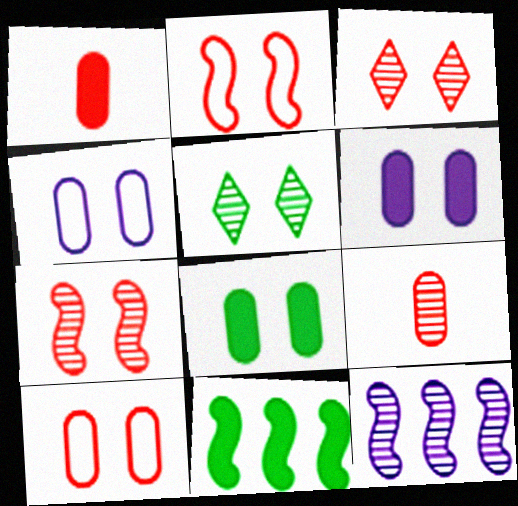[[2, 5, 6], 
[5, 9, 12]]